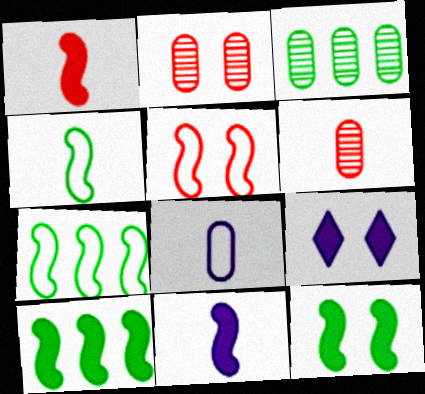[[6, 7, 9]]